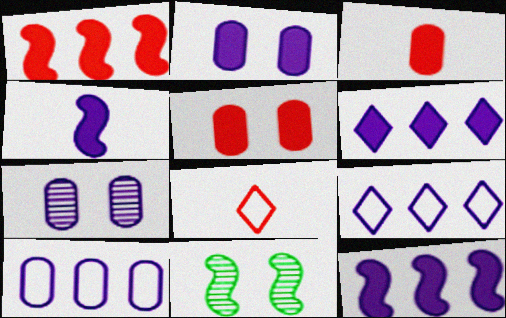[[2, 4, 6], 
[3, 9, 11], 
[4, 7, 9]]